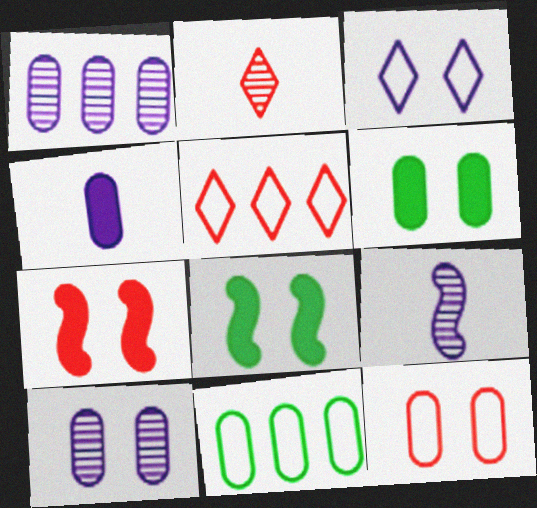[[5, 6, 9], 
[6, 10, 12]]